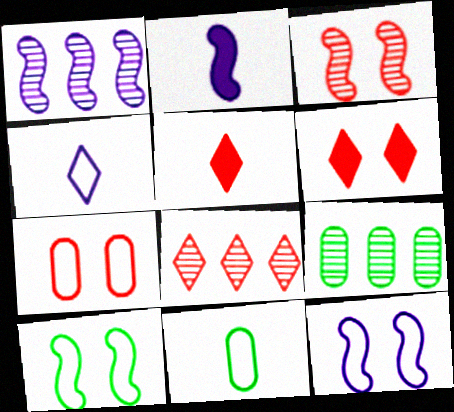[[1, 2, 12], 
[1, 6, 11], 
[1, 8, 9], 
[3, 6, 7], 
[5, 9, 12]]